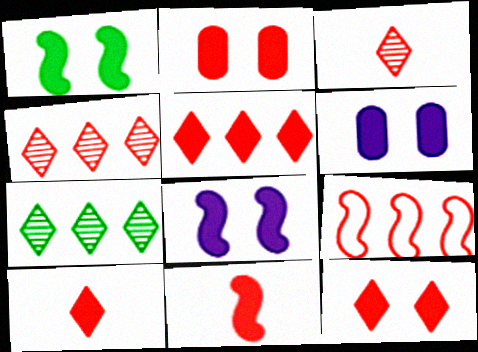[[1, 6, 12], 
[2, 3, 9], 
[2, 5, 11], 
[5, 10, 12]]